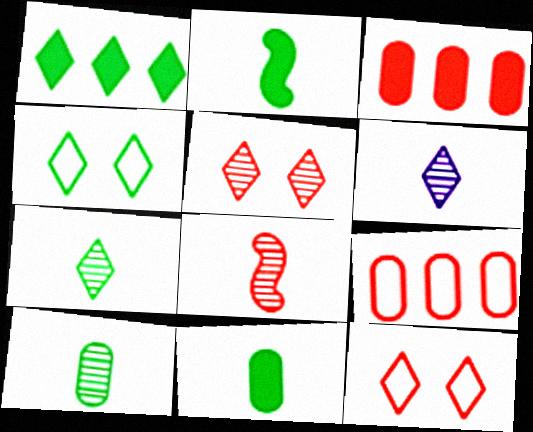[[1, 4, 7], 
[1, 6, 12], 
[3, 8, 12], 
[6, 8, 10]]